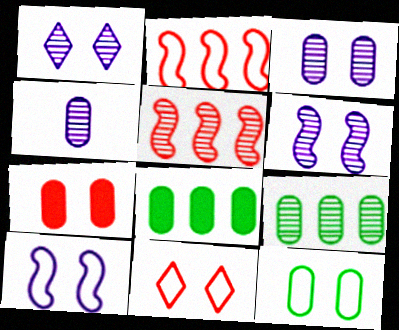[[1, 3, 6], 
[3, 7, 12], 
[10, 11, 12]]